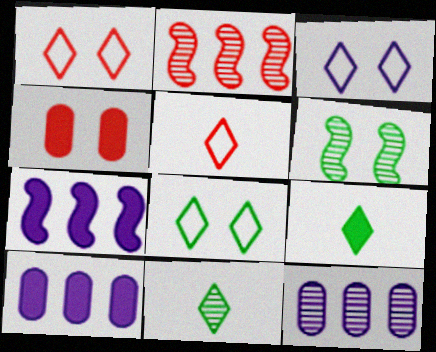[[1, 3, 8], 
[2, 4, 5], 
[3, 4, 6], 
[4, 7, 9], 
[5, 6, 10]]